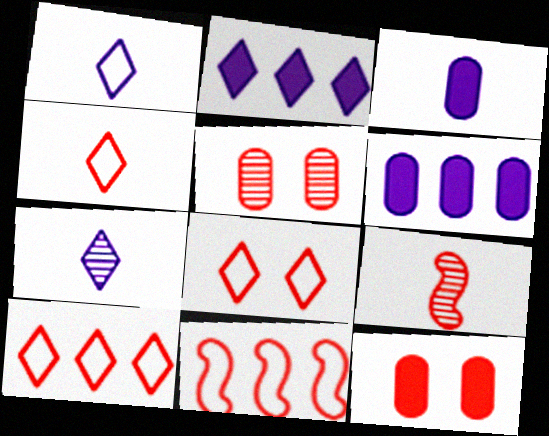[[4, 8, 10], 
[9, 10, 12]]